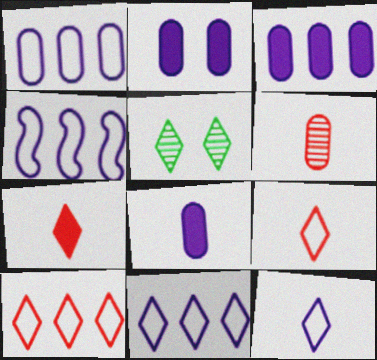[[1, 4, 11], 
[2, 3, 8], 
[5, 7, 11]]